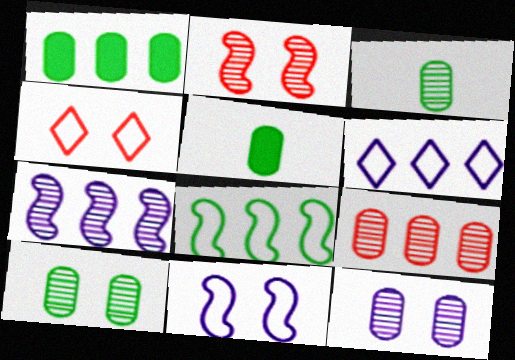[[2, 5, 6], 
[3, 9, 12], 
[4, 5, 7]]